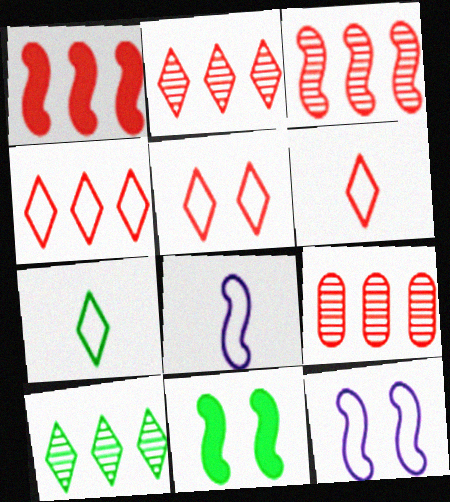[[1, 4, 9], 
[2, 3, 9], 
[3, 8, 11], 
[4, 5, 6]]